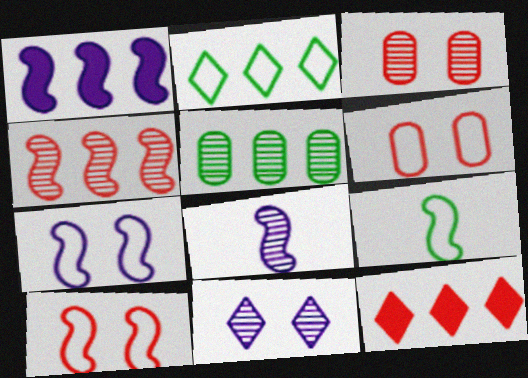[[1, 7, 8]]